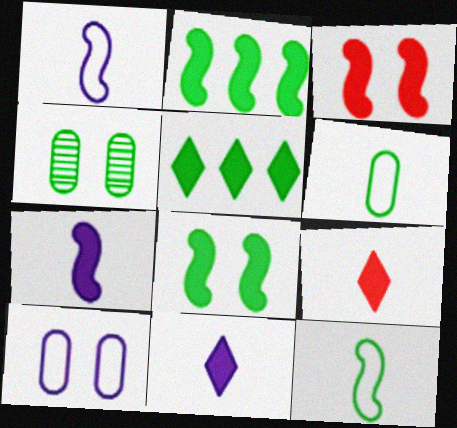[[2, 3, 7], 
[4, 5, 12]]